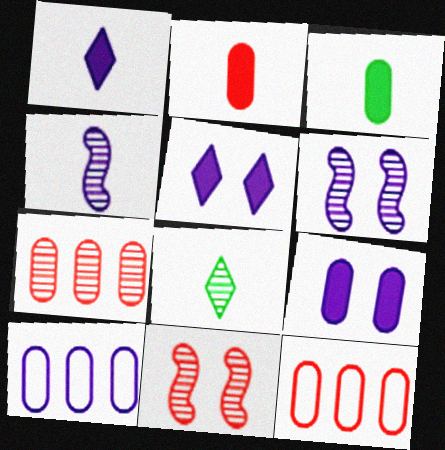[[1, 6, 10], 
[4, 5, 10], 
[6, 7, 8]]